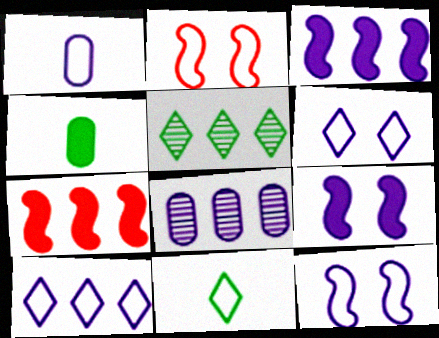[[1, 10, 12], 
[3, 8, 10]]